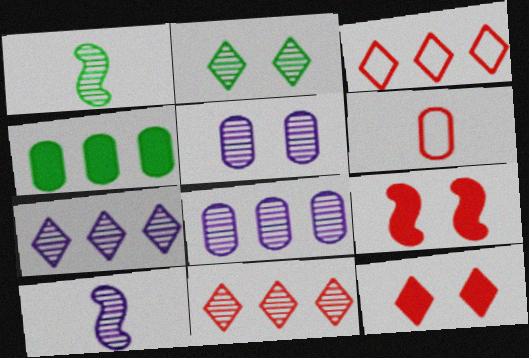[[1, 5, 11], 
[4, 5, 6], 
[5, 7, 10], 
[6, 9, 11]]